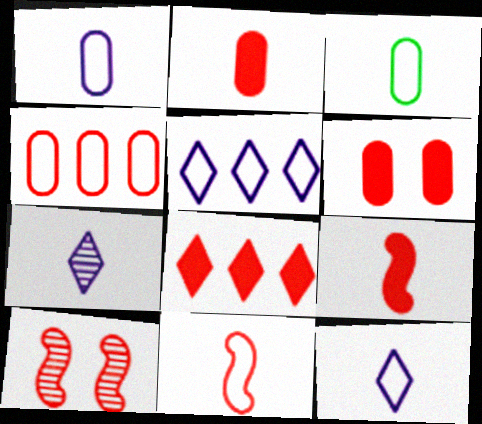[[3, 7, 9], 
[3, 11, 12], 
[6, 8, 9]]